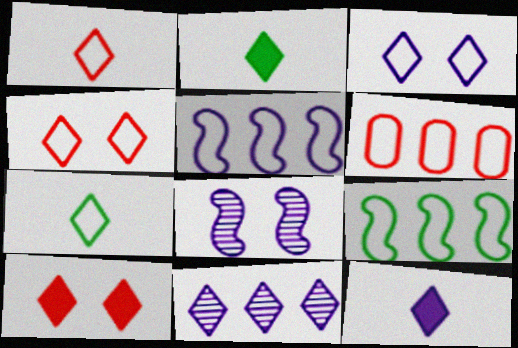[[2, 4, 11], 
[2, 6, 8], 
[3, 11, 12], 
[7, 10, 11]]